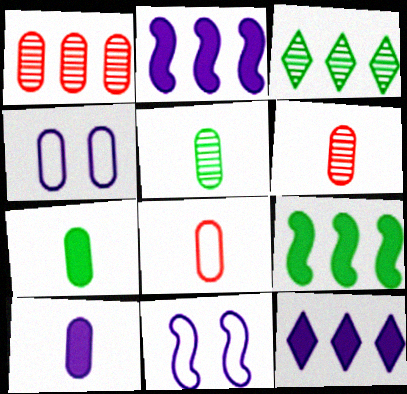[[1, 4, 7], 
[5, 8, 10]]